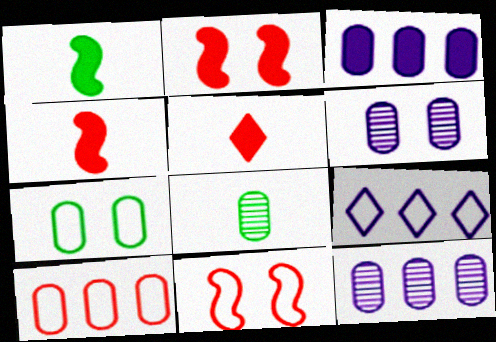[[2, 8, 9]]